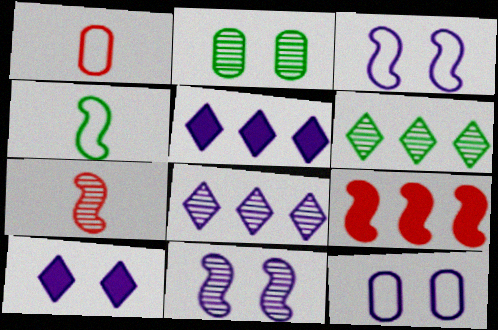[[2, 7, 8], 
[4, 9, 11], 
[10, 11, 12]]